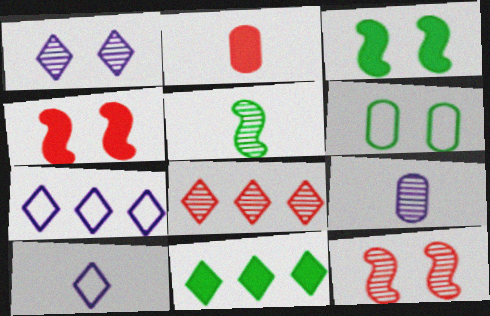[[1, 4, 6], 
[2, 5, 10], 
[5, 6, 11], 
[7, 8, 11]]